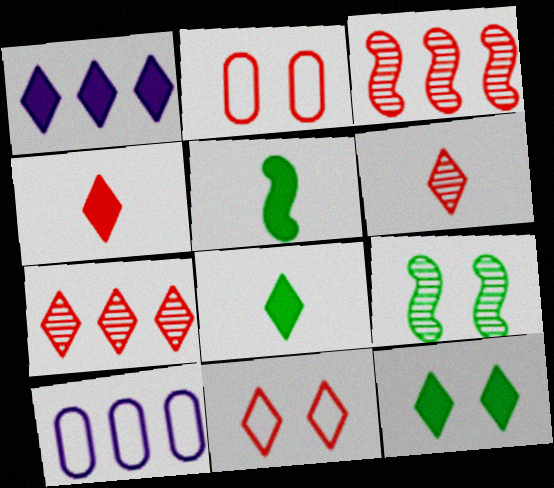[[1, 4, 12], 
[2, 3, 4], 
[4, 7, 11], 
[4, 9, 10]]